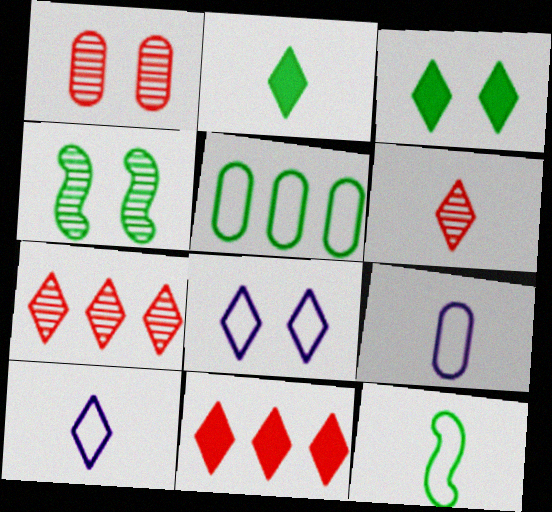[[2, 4, 5], 
[2, 6, 10], 
[2, 7, 8], 
[3, 7, 10], 
[4, 9, 11]]